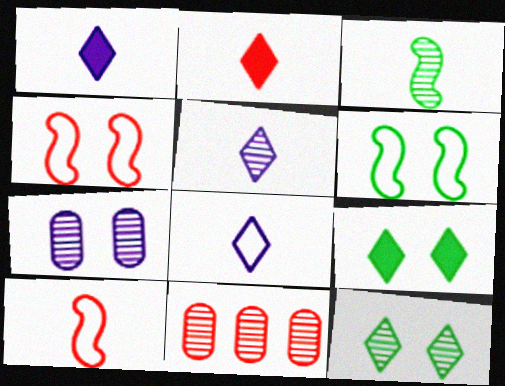[[1, 5, 8], 
[1, 6, 11], 
[2, 4, 11], 
[4, 7, 9]]